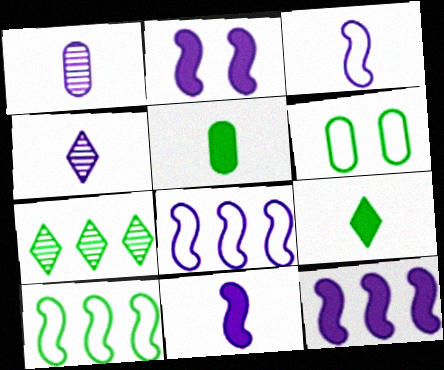[[2, 11, 12]]